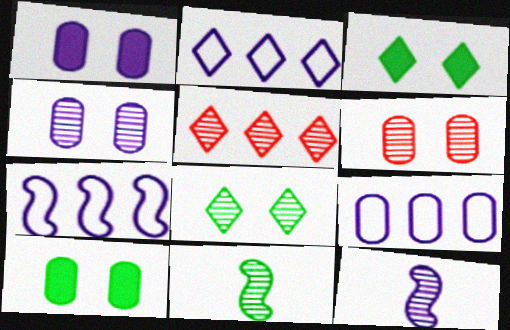[[1, 2, 12], 
[2, 7, 9], 
[4, 5, 11]]